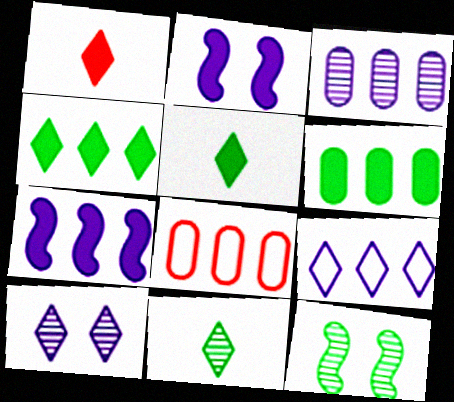[[1, 2, 6], 
[2, 8, 11], 
[3, 6, 8], 
[3, 7, 9]]